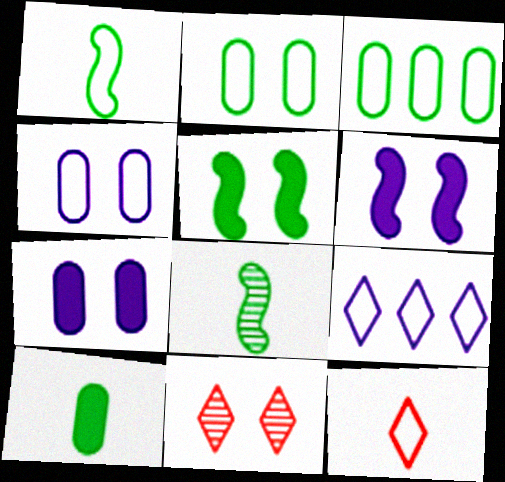[[2, 6, 11], 
[4, 5, 11]]